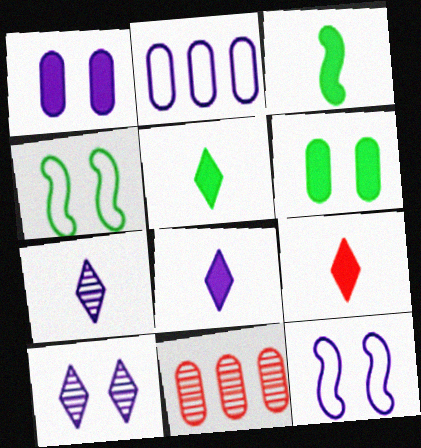[[1, 10, 12], 
[4, 8, 11], 
[5, 8, 9], 
[5, 11, 12]]